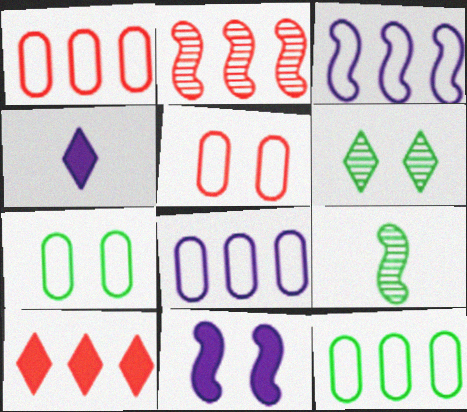[[1, 2, 10], 
[1, 8, 12], 
[2, 4, 7], 
[5, 6, 11]]